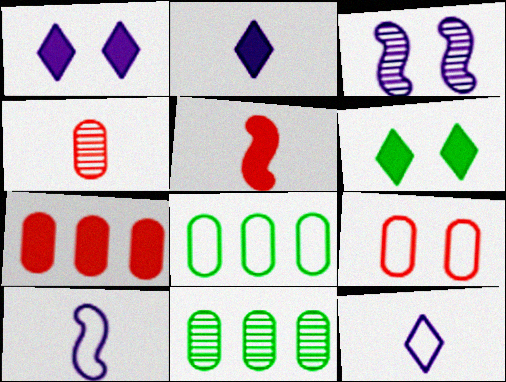[[3, 6, 9], 
[4, 7, 9]]